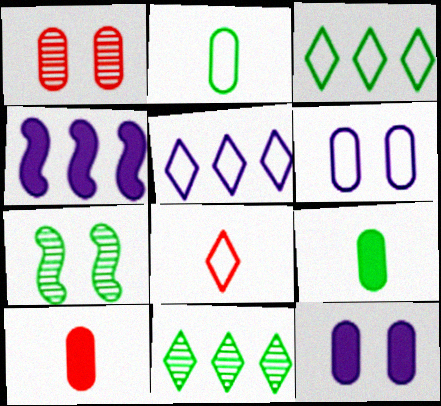[[3, 7, 9], 
[5, 7, 10]]